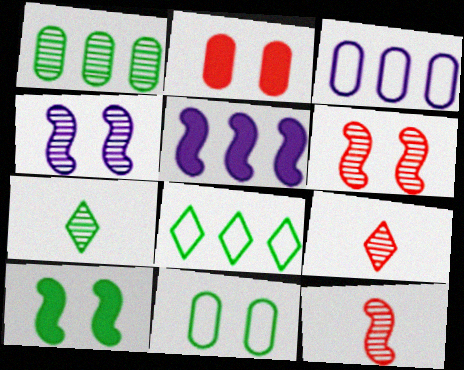[[1, 4, 9], 
[3, 9, 10], 
[5, 9, 11]]